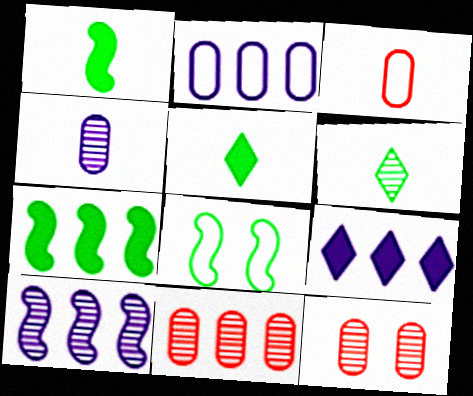[[2, 9, 10], 
[6, 10, 12]]